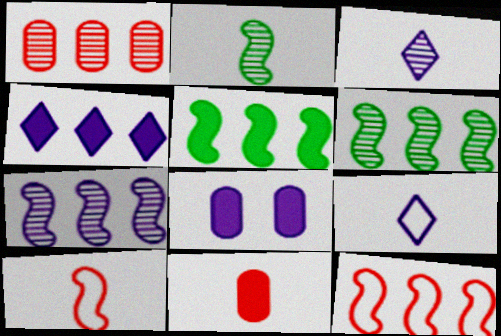[[2, 9, 11], 
[5, 7, 12], 
[7, 8, 9]]